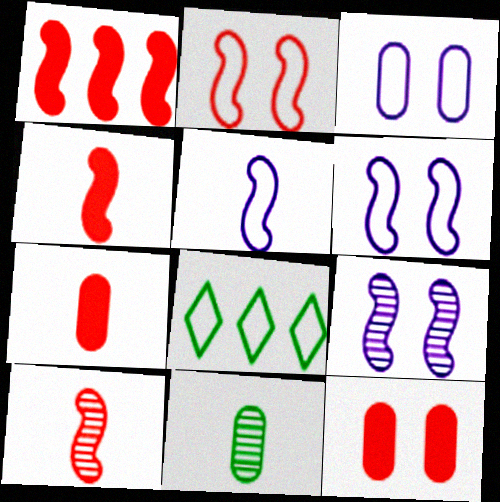[[1, 2, 10], 
[7, 8, 9]]